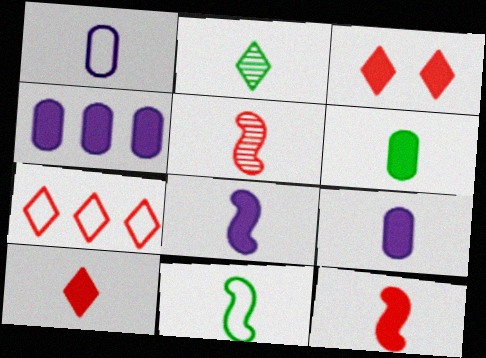[[1, 2, 12], 
[2, 6, 11], 
[5, 8, 11], 
[6, 8, 10]]